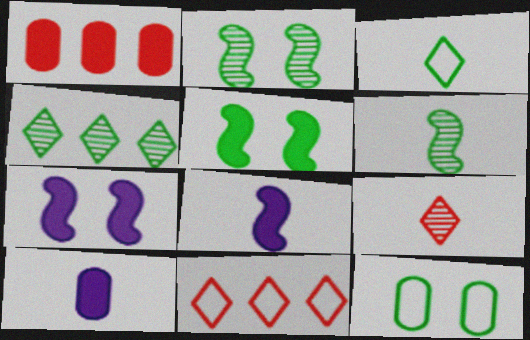[[2, 10, 11]]